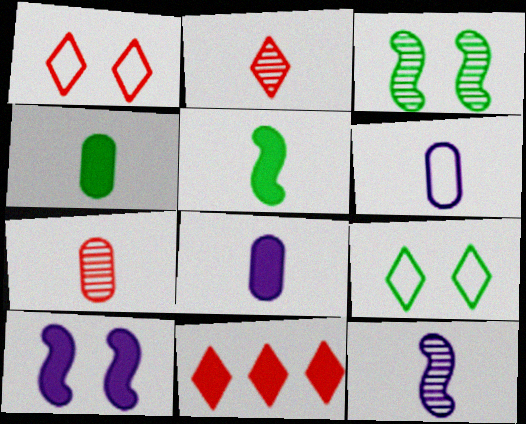[[1, 2, 11], 
[2, 5, 6], 
[3, 6, 11], 
[4, 6, 7], 
[4, 10, 11]]